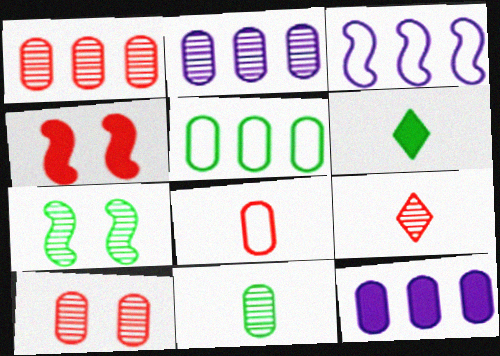[[1, 5, 12], 
[2, 7, 9], 
[2, 10, 11], 
[3, 6, 10], 
[4, 6, 12], 
[5, 6, 7]]